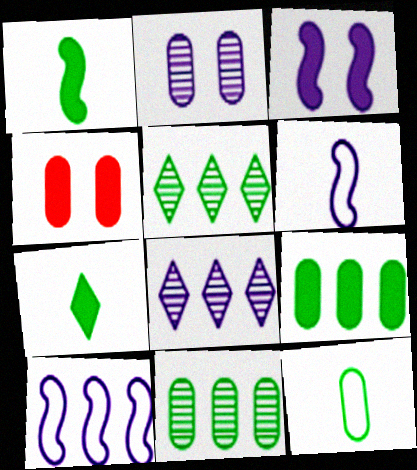[[4, 5, 6]]